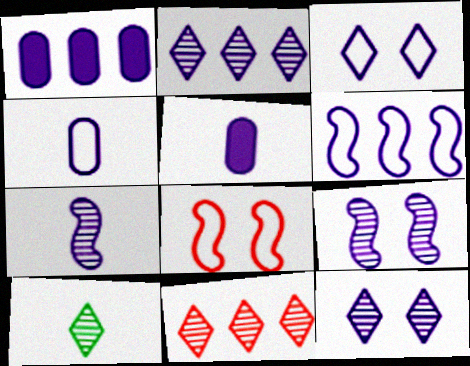[[1, 2, 6], 
[1, 3, 7], 
[1, 8, 10], 
[3, 4, 6], 
[5, 6, 12], 
[10, 11, 12]]